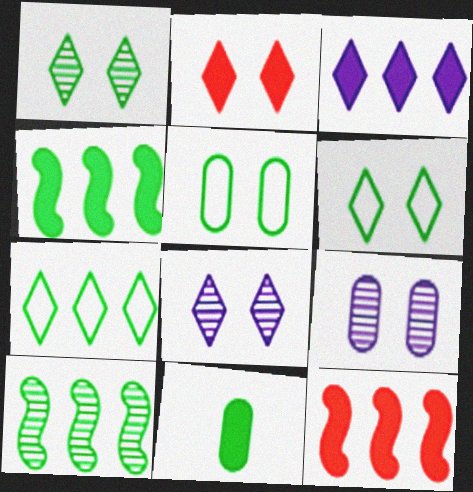[[2, 6, 8], 
[6, 10, 11]]